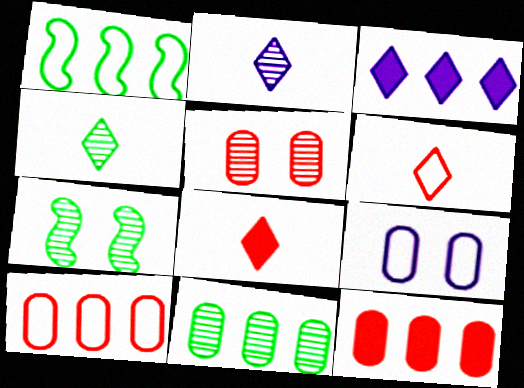[[1, 6, 9], 
[4, 7, 11]]